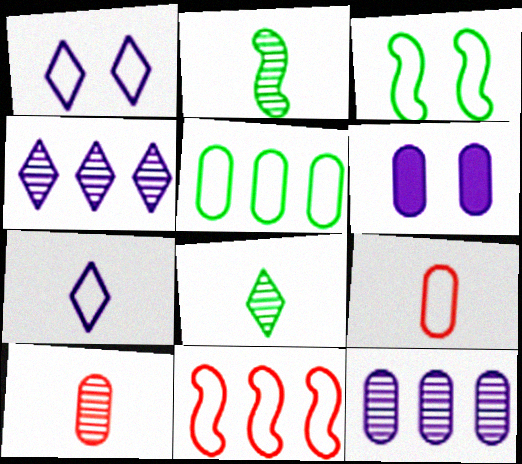[[5, 6, 10], 
[6, 8, 11]]